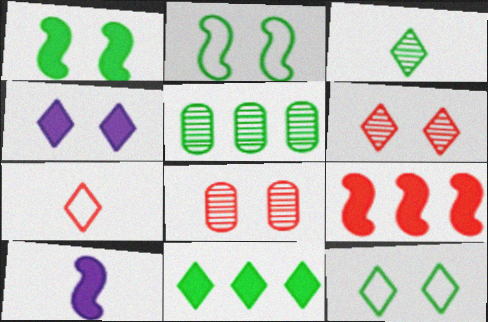[[1, 9, 10], 
[2, 4, 8], 
[3, 11, 12], 
[4, 6, 12], 
[7, 8, 9]]